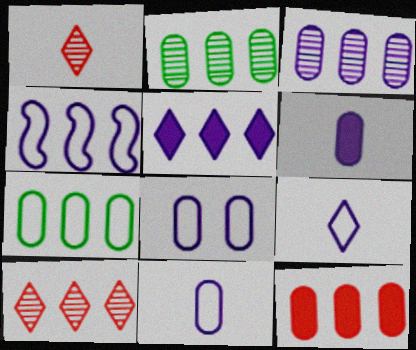[[3, 4, 5], 
[3, 6, 8], 
[3, 7, 12], 
[4, 8, 9]]